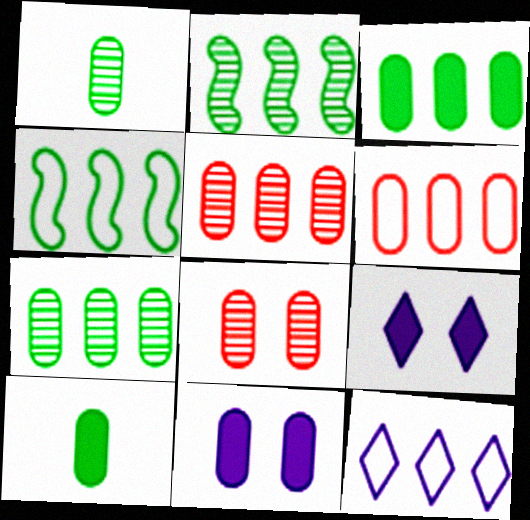[[1, 6, 11], 
[4, 6, 12]]